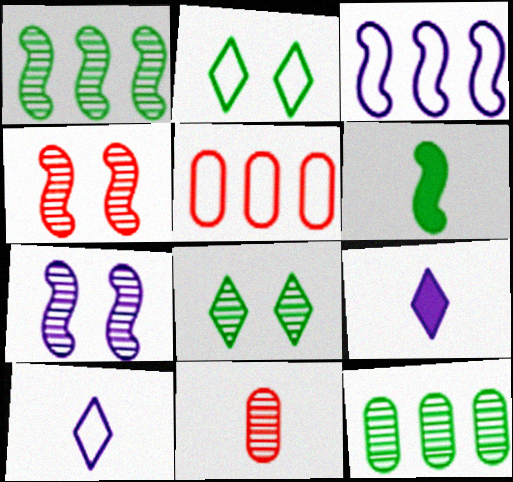[[2, 6, 12], 
[3, 4, 6], 
[6, 10, 11]]